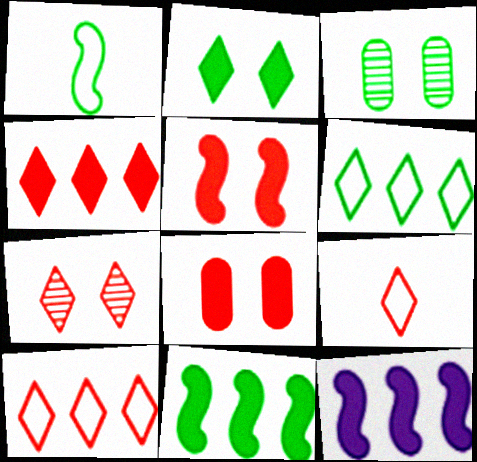[[3, 9, 12], 
[4, 7, 9]]